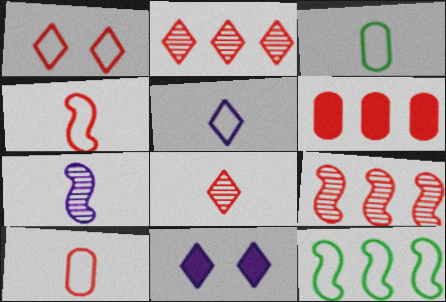[[3, 4, 5], 
[3, 9, 11]]